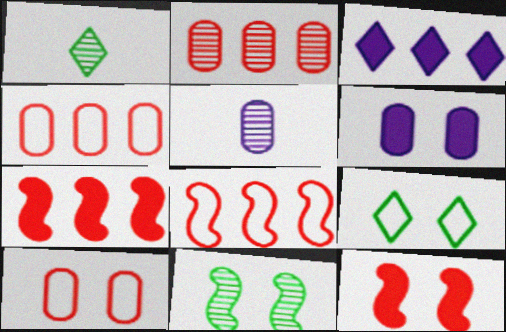[[1, 6, 8], 
[5, 7, 9]]